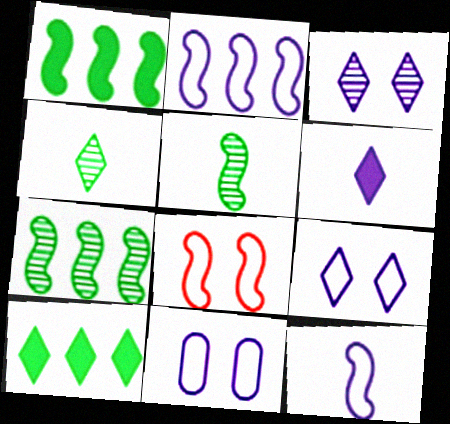[]